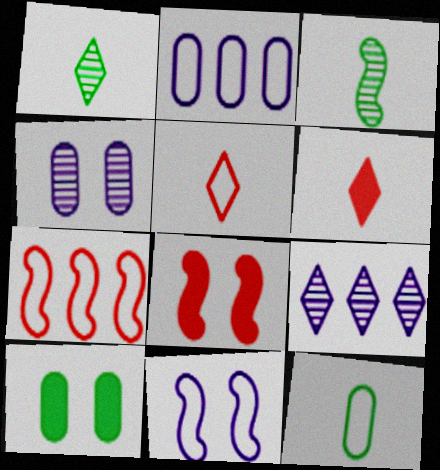[[1, 2, 8], 
[8, 9, 12]]